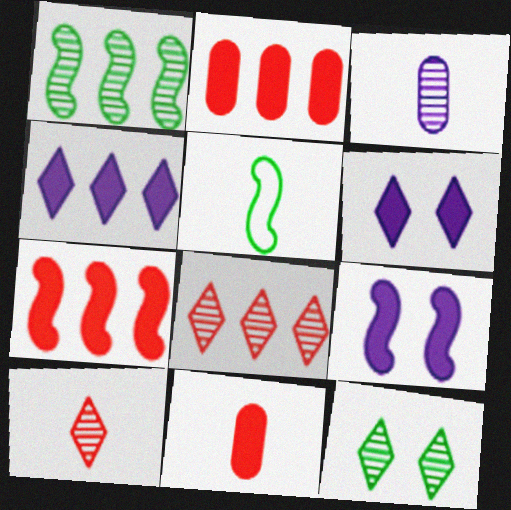[]